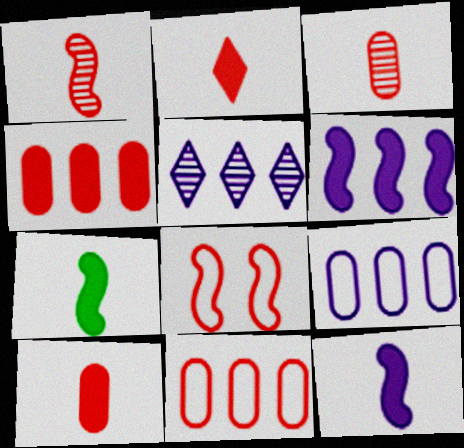[[5, 6, 9]]